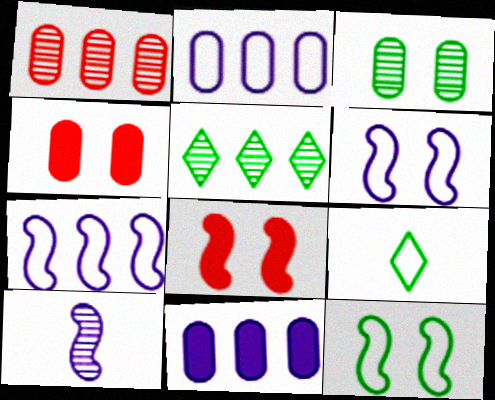[]